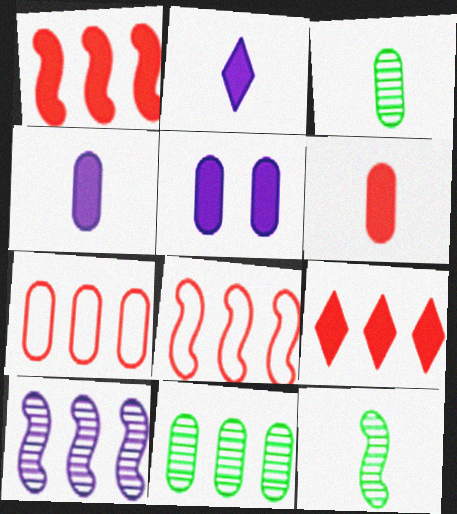[[3, 5, 7]]